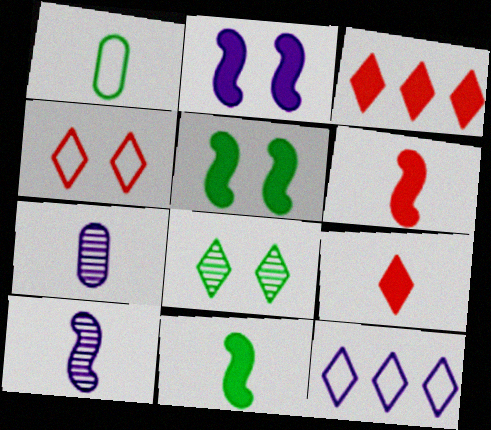[[1, 9, 10], 
[2, 7, 12], 
[8, 9, 12]]